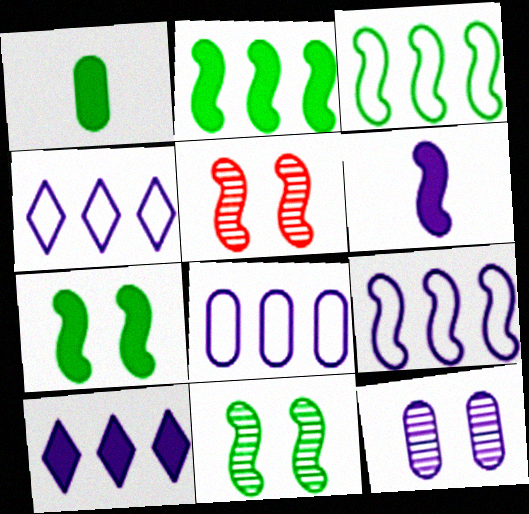[[1, 4, 5], 
[3, 5, 6], 
[4, 6, 12], 
[4, 8, 9]]